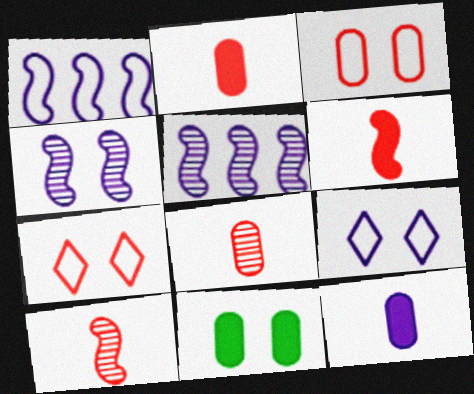[[4, 7, 11], 
[5, 9, 12]]